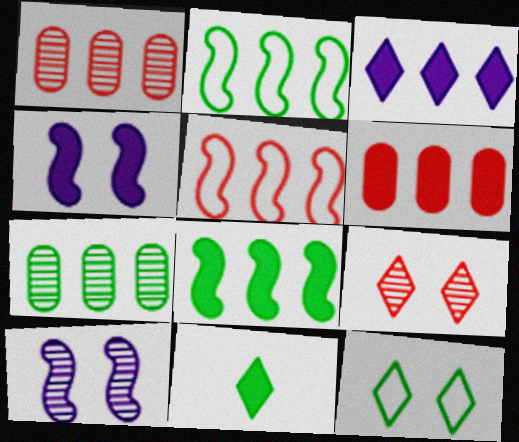[[1, 2, 3], 
[3, 5, 7], 
[3, 6, 8], 
[4, 6, 11]]